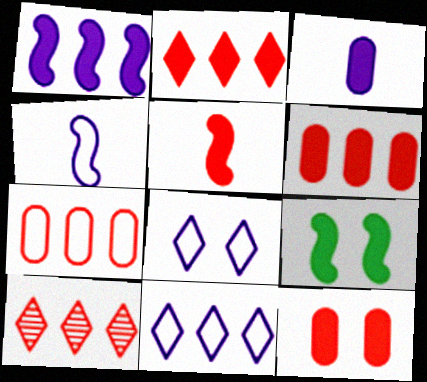[[1, 5, 9], 
[2, 3, 9], 
[2, 5, 12]]